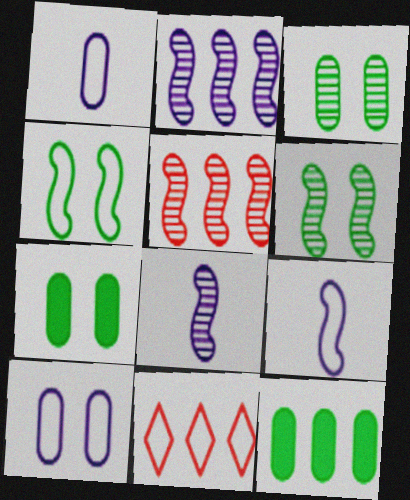[[1, 4, 11], 
[2, 11, 12], 
[5, 6, 8], 
[7, 8, 11]]